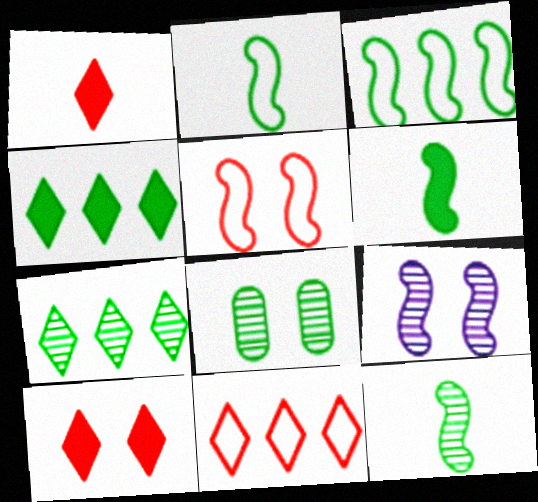[[2, 4, 8], 
[2, 6, 12], 
[7, 8, 12]]